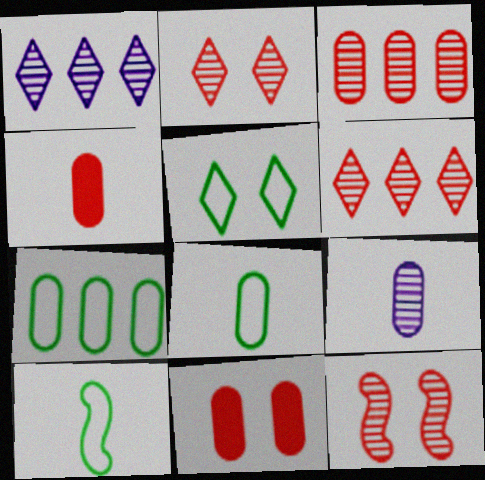[[1, 10, 11], 
[4, 8, 9], 
[5, 7, 10], 
[7, 9, 11]]